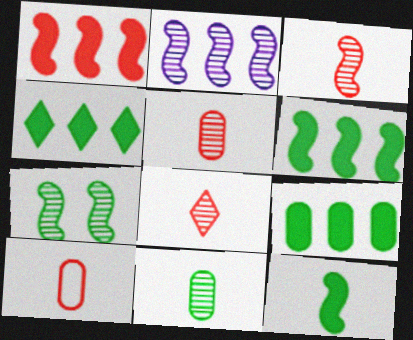[[2, 3, 7], 
[3, 5, 8], 
[4, 6, 9]]